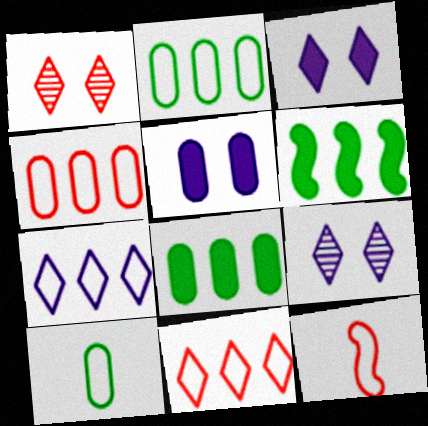[[8, 9, 12]]